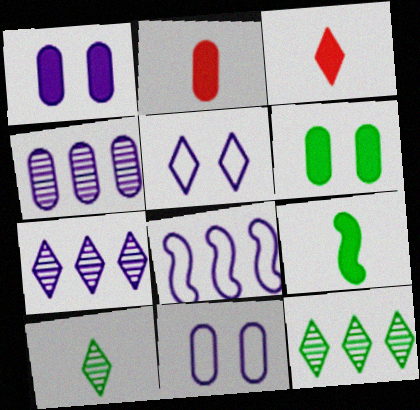[[3, 5, 12]]